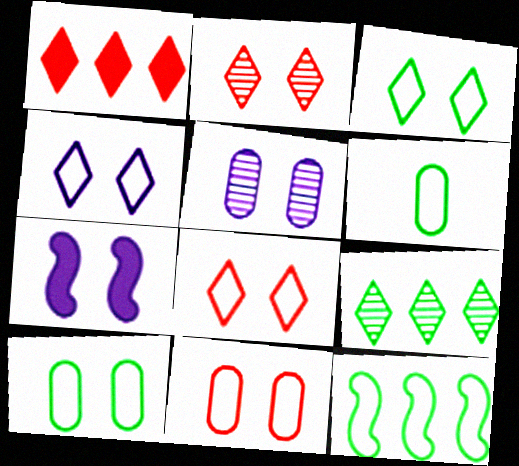[[2, 7, 10], 
[3, 4, 8], 
[3, 6, 12], 
[4, 5, 7]]